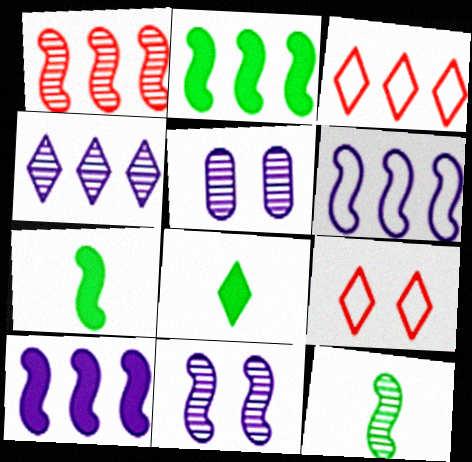[[1, 2, 6], 
[1, 11, 12], 
[3, 5, 7], 
[4, 8, 9]]